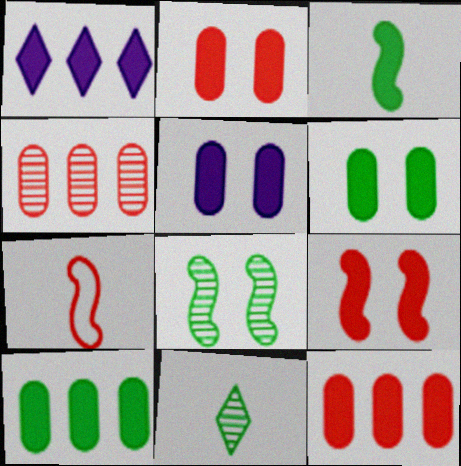[[1, 2, 3], 
[2, 5, 6]]